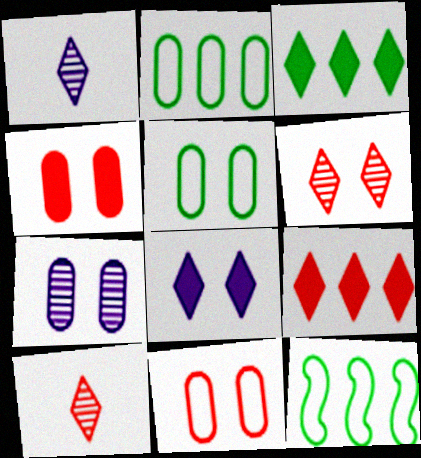[[1, 4, 12], 
[4, 5, 7]]